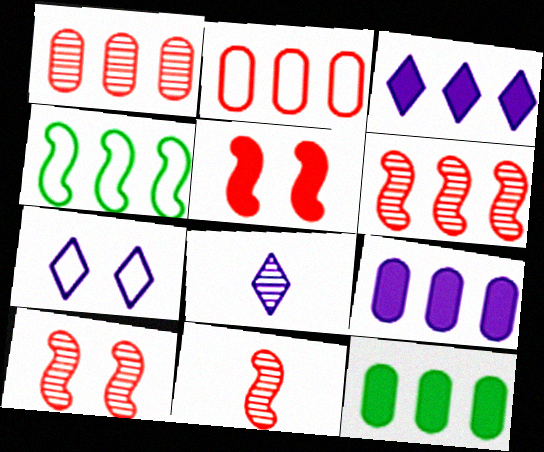[[1, 3, 4], 
[3, 7, 8], 
[6, 10, 11], 
[7, 11, 12]]